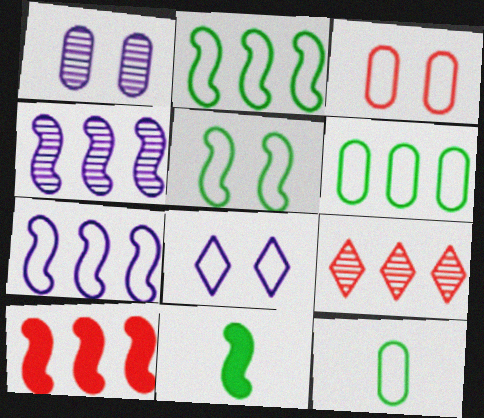[[2, 4, 10], 
[3, 5, 8]]